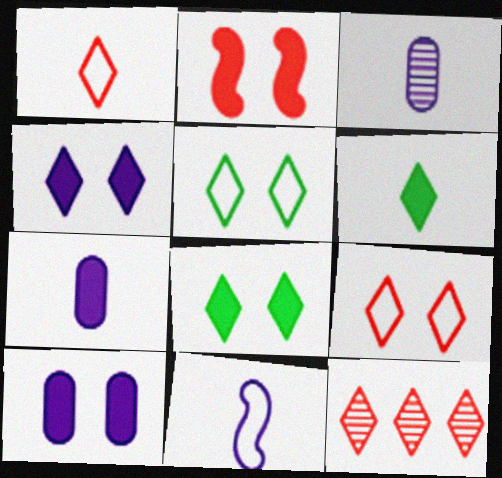[[2, 8, 10]]